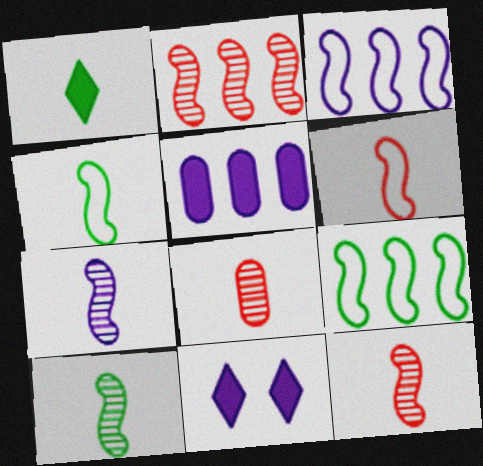[[7, 10, 12], 
[8, 9, 11]]